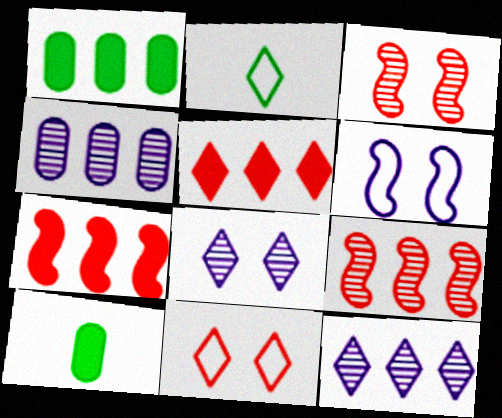[[2, 5, 8]]